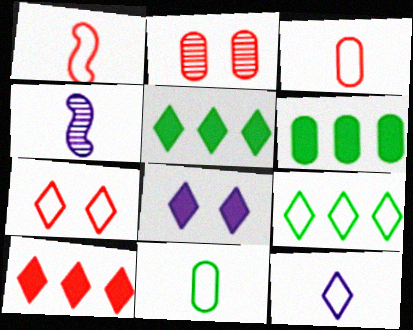[[1, 2, 10], 
[1, 11, 12], 
[4, 6, 7], 
[7, 9, 12]]